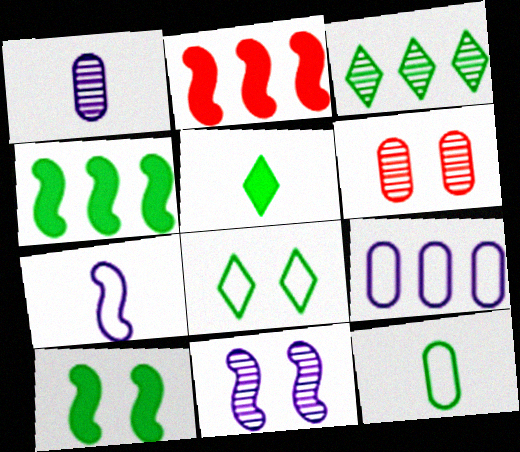[[1, 2, 8], 
[2, 3, 9], 
[3, 5, 8], 
[3, 10, 12]]